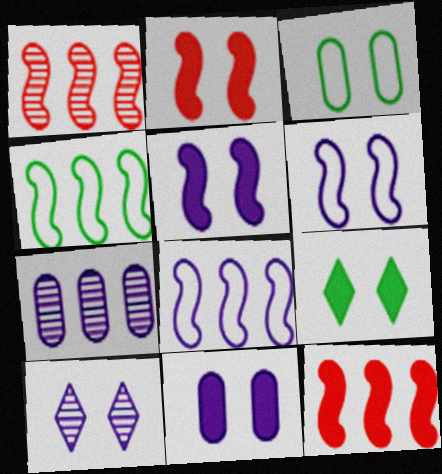[[2, 3, 10], 
[2, 9, 11], 
[6, 10, 11]]